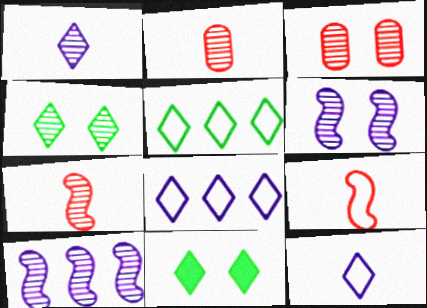[[2, 4, 10], 
[3, 4, 6]]